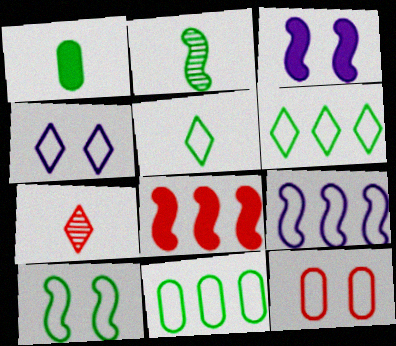[[1, 2, 5], 
[3, 7, 11], 
[4, 10, 12], 
[5, 9, 12], 
[5, 10, 11], 
[7, 8, 12]]